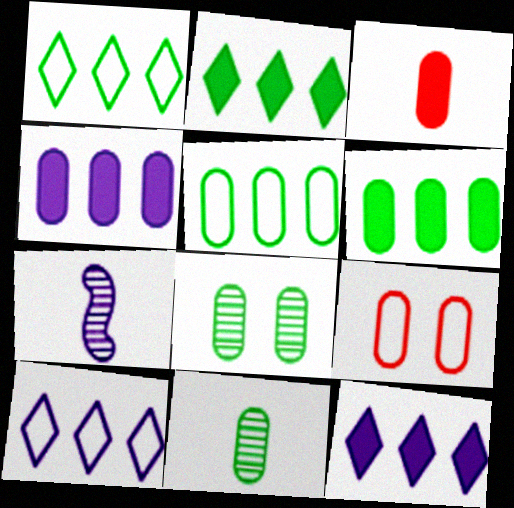[[2, 7, 9], 
[4, 9, 11]]